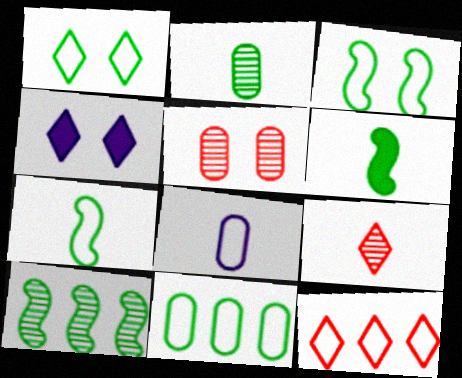[[1, 7, 11], 
[3, 4, 5], 
[3, 6, 10], 
[3, 8, 12], 
[6, 8, 9]]